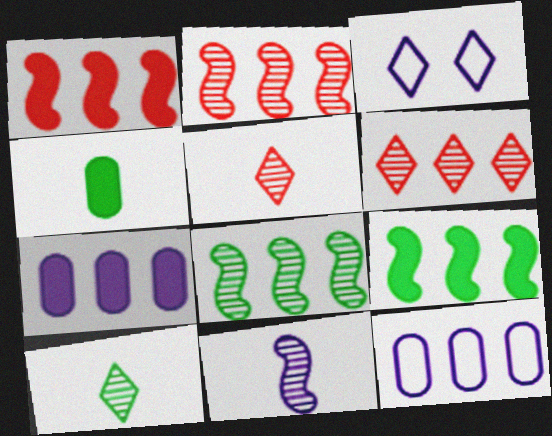[[2, 3, 4], 
[3, 7, 11], 
[6, 9, 12]]